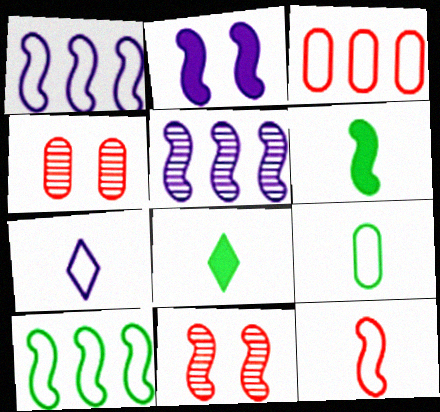[[1, 4, 8], 
[1, 6, 11], 
[7, 9, 12]]